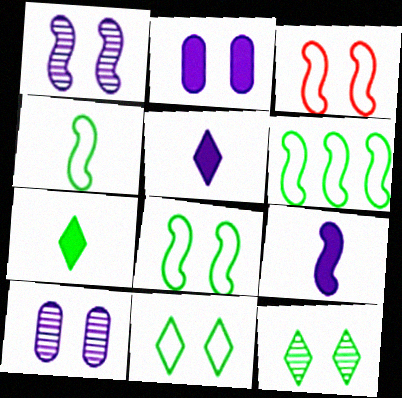[[2, 3, 12], 
[4, 6, 8]]